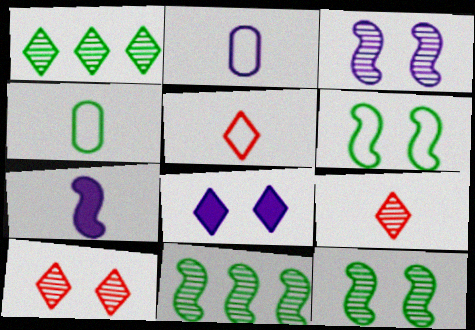[[1, 5, 8], 
[4, 7, 9]]